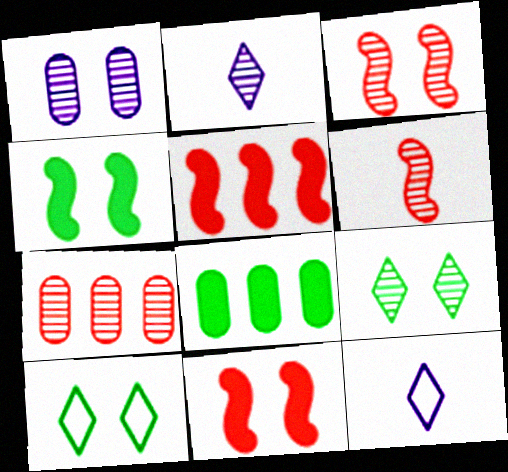[[1, 3, 9], 
[1, 10, 11], 
[3, 8, 12], 
[4, 7, 12]]